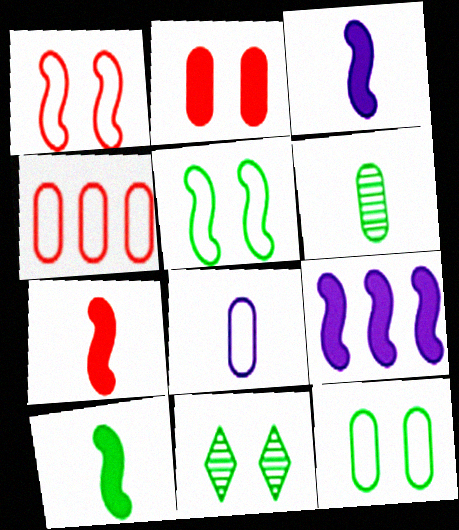[[3, 4, 11], 
[3, 7, 10], 
[4, 8, 12]]